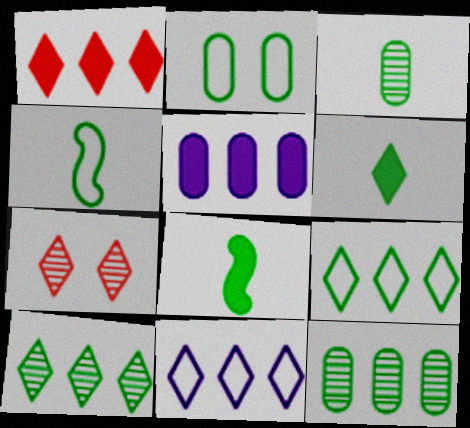[[1, 10, 11], 
[2, 4, 9], 
[2, 8, 10], 
[3, 4, 6], 
[4, 5, 7], 
[6, 7, 11]]